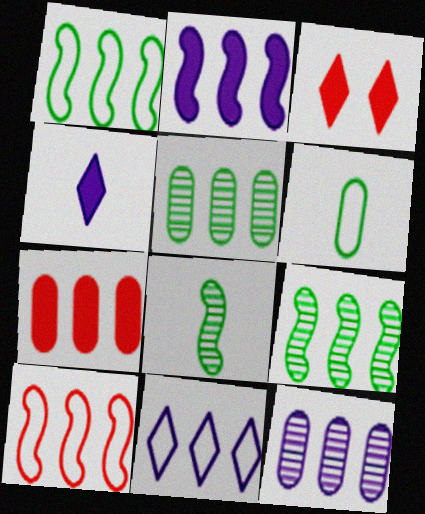[[2, 9, 10], 
[2, 11, 12], 
[7, 9, 11]]